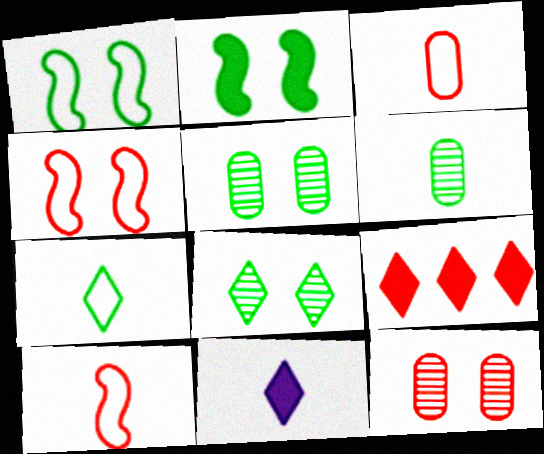[[6, 10, 11], 
[9, 10, 12]]